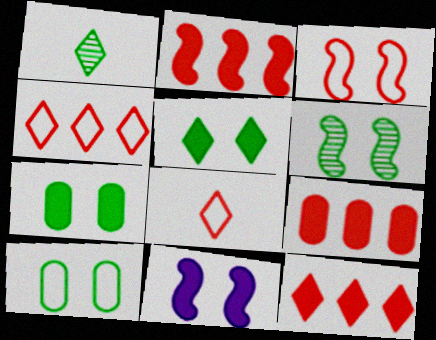[[2, 9, 12], 
[3, 6, 11], 
[5, 6, 10]]